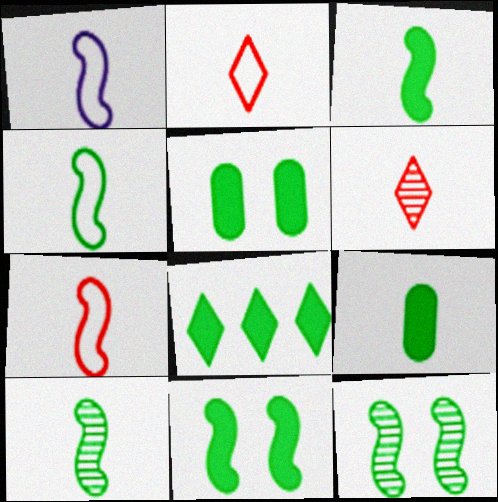[[1, 4, 7], 
[1, 6, 9], 
[3, 4, 10], 
[3, 5, 8], 
[8, 9, 11]]